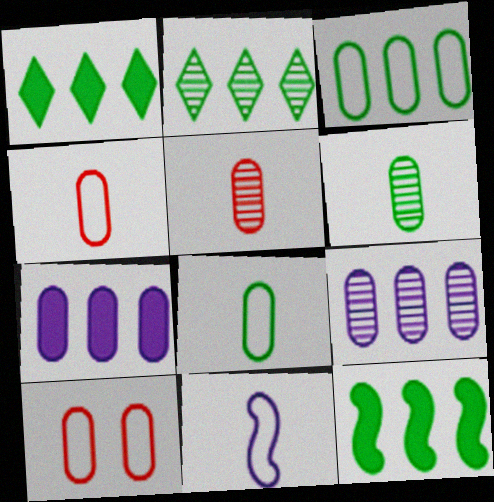[[2, 3, 12], 
[6, 7, 10]]